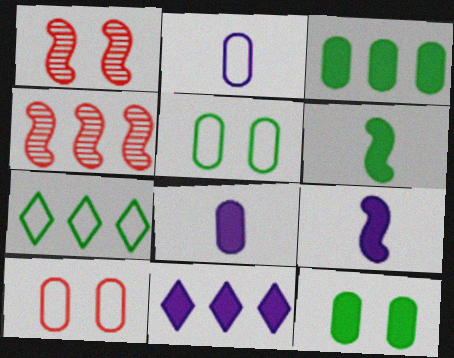[[1, 7, 8]]